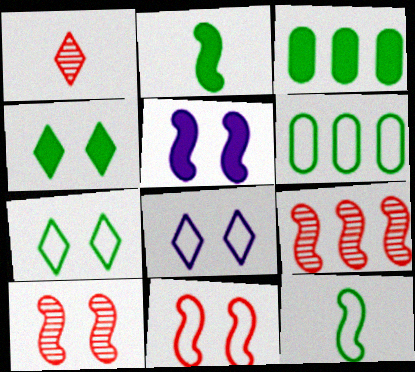[[1, 5, 6], 
[2, 3, 4], 
[5, 9, 12], 
[6, 7, 12]]